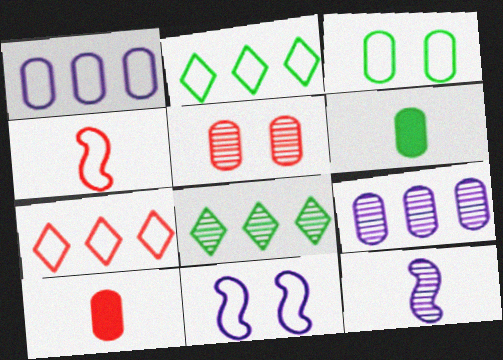[[1, 5, 6], 
[3, 9, 10], 
[5, 8, 12], 
[8, 10, 11]]